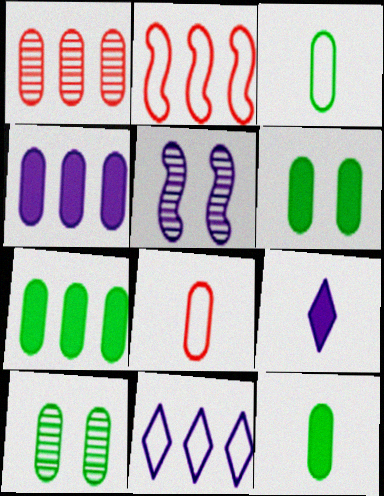[[2, 9, 10], 
[3, 7, 10], 
[4, 8, 10], 
[6, 7, 12]]